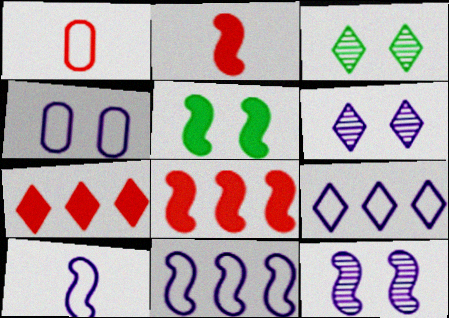[[4, 9, 10]]